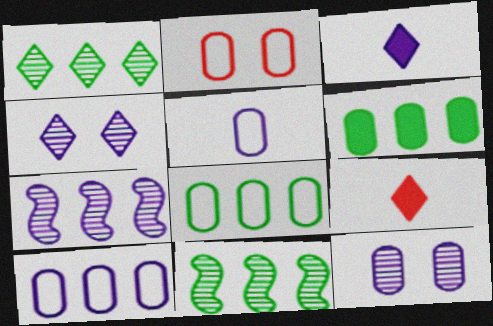[[2, 3, 11], 
[2, 5, 8]]